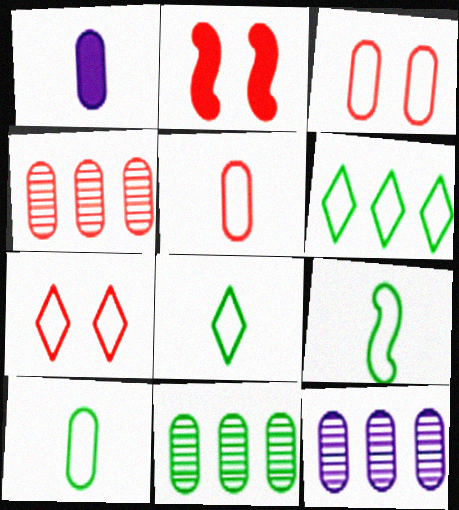[[1, 3, 11], 
[2, 8, 12], 
[4, 11, 12], 
[8, 9, 10]]